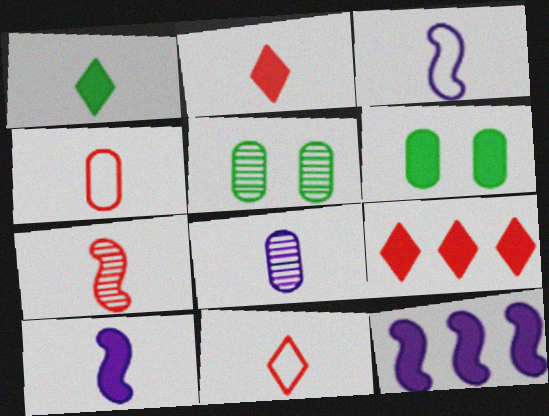[[2, 4, 7], 
[2, 6, 12], 
[3, 5, 9], 
[5, 11, 12], 
[6, 9, 10]]